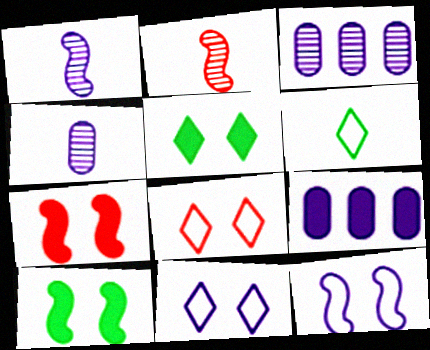[[1, 9, 11], 
[3, 6, 7]]